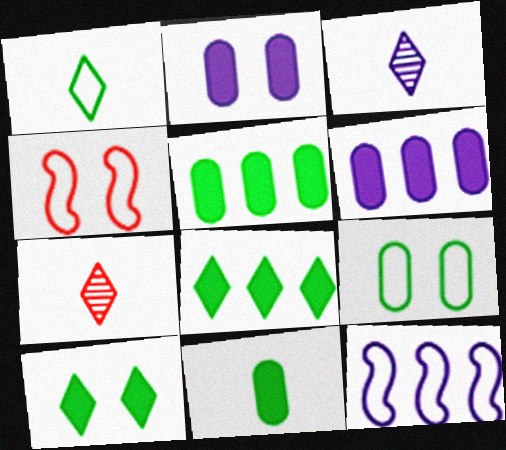[[2, 3, 12], 
[3, 4, 5]]